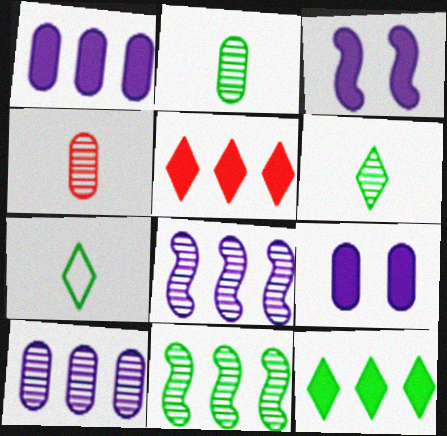[]